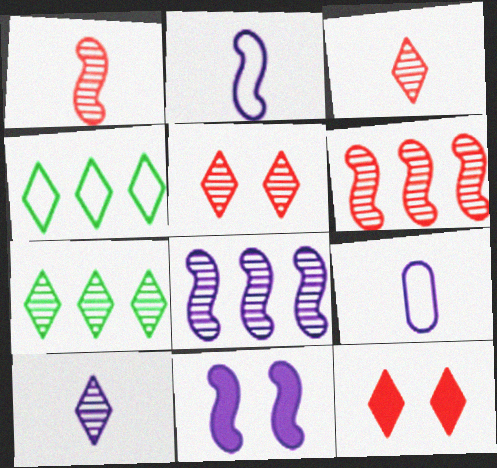[[2, 8, 11], 
[4, 10, 12], 
[5, 7, 10]]